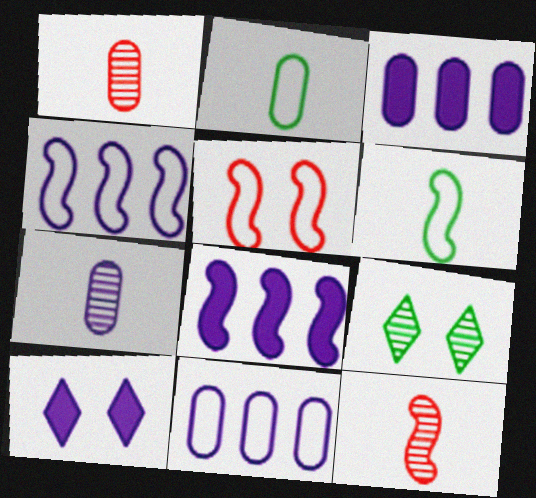[[4, 5, 6], 
[4, 7, 10]]